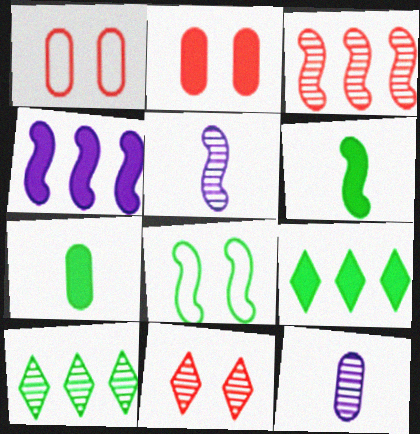[[1, 5, 9], 
[7, 8, 10]]